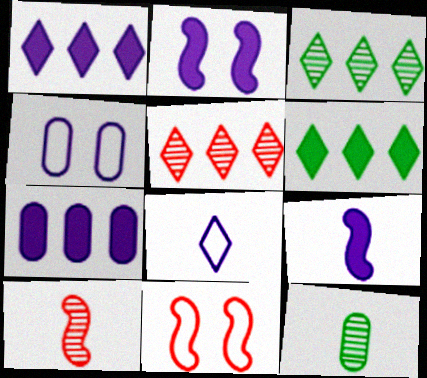[[1, 11, 12], 
[4, 6, 10]]